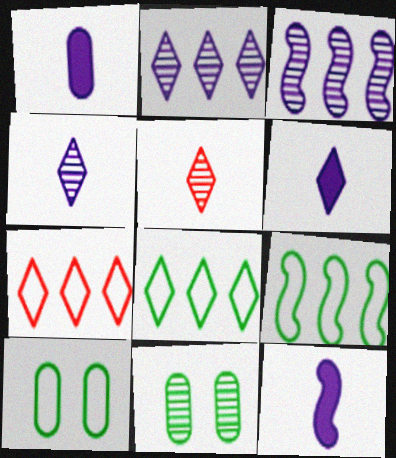[[1, 6, 12], 
[3, 5, 11], 
[7, 11, 12]]